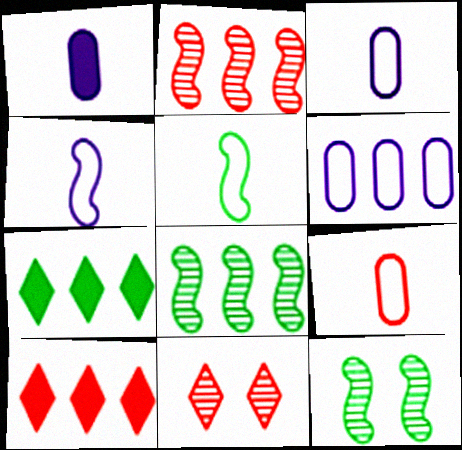[[2, 6, 7], 
[3, 10, 12], 
[6, 8, 10]]